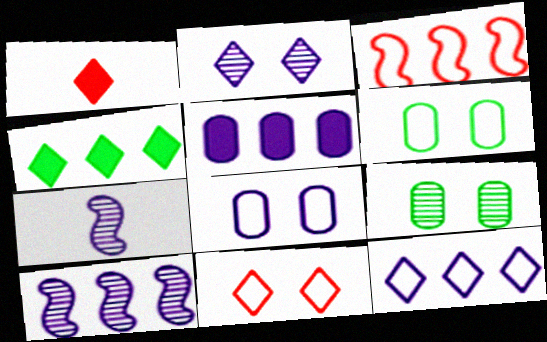[[1, 6, 10], 
[5, 10, 12]]